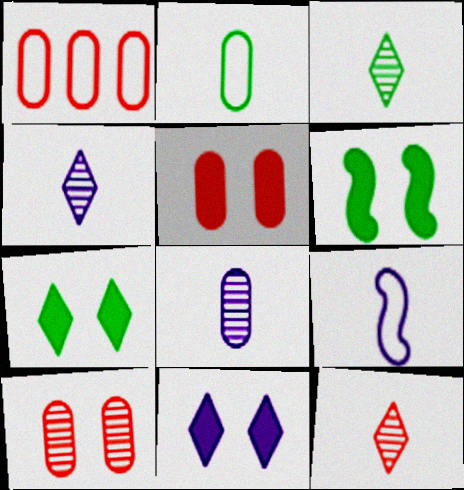[[1, 4, 6], 
[3, 4, 12], 
[5, 6, 11]]